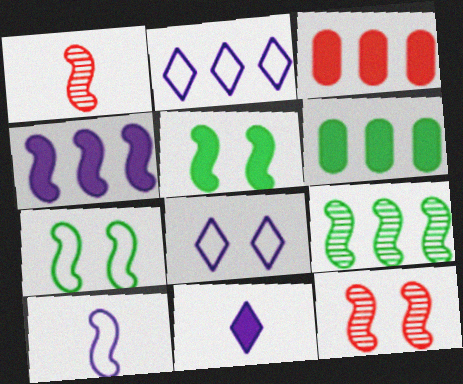[[1, 4, 7], 
[1, 6, 8], 
[2, 3, 9], 
[3, 5, 11]]